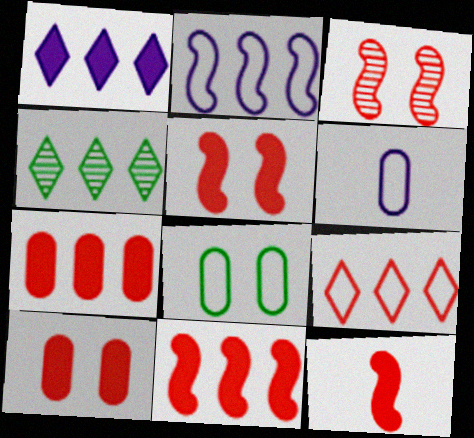[[1, 4, 9], 
[2, 4, 7], 
[4, 5, 6], 
[5, 11, 12]]